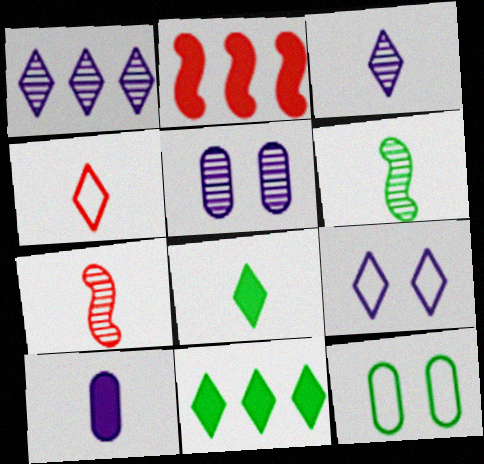[[2, 3, 12], 
[3, 4, 8], 
[4, 6, 10], 
[6, 11, 12]]